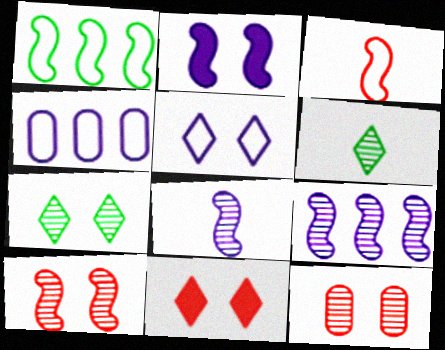[[5, 7, 11], 
[6, 9, 12]]